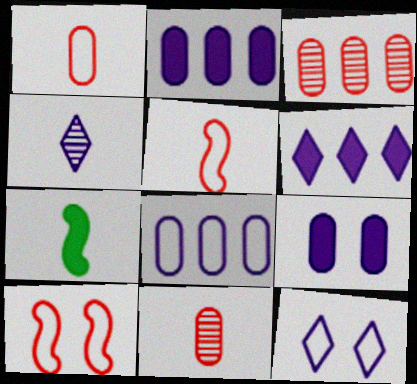[[1, 4, 7], 
[3, 7, 12], 
[4, 6, 12]]